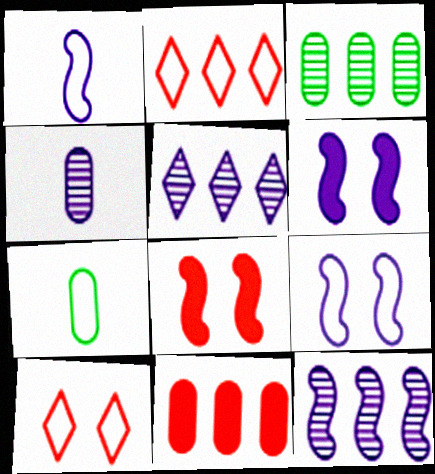[[1, 6, 12], 
[2, 7, 9], 
[5, 7, 8]]